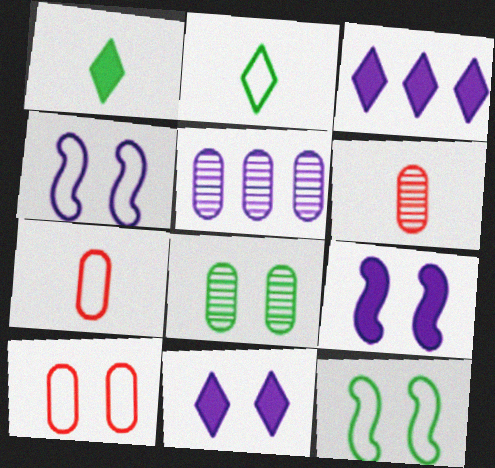[[3, 6, 12], 
[5, 6, 8]]